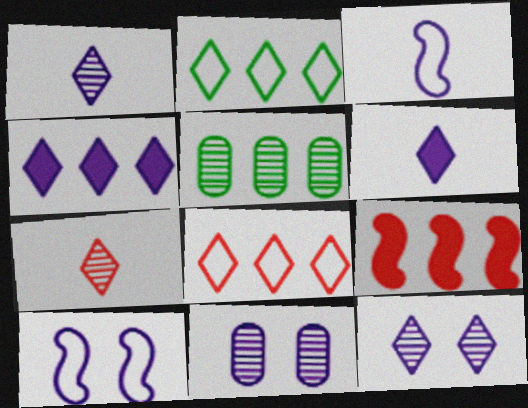[[3, 4, 11]]